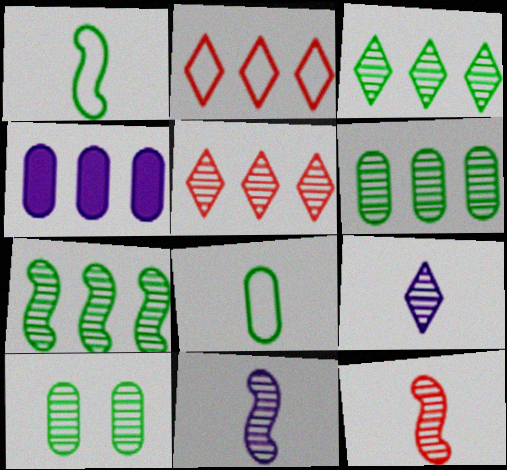[[2, 4, 7], 
[3, 6, 7], 
[5, 10, 11]]